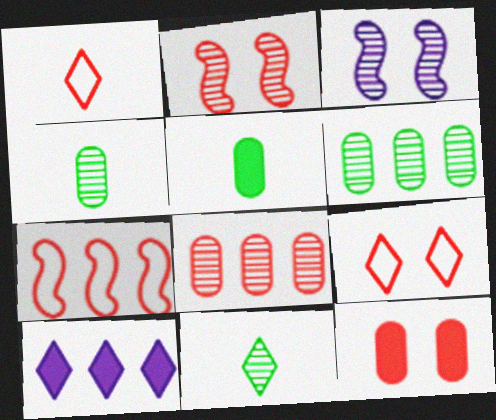[[2, 9, 12], 
[3, 8, 11], 
[6, 7, 10], 
[9, 10, 11]]